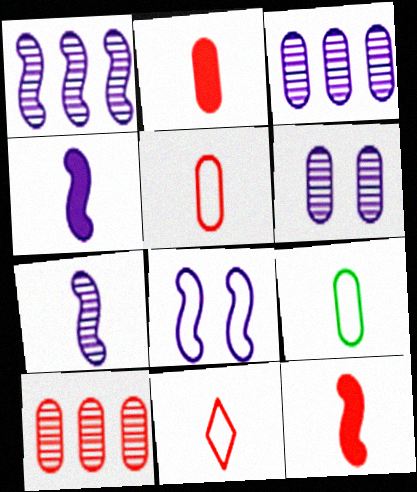[[1, 4, 8]]